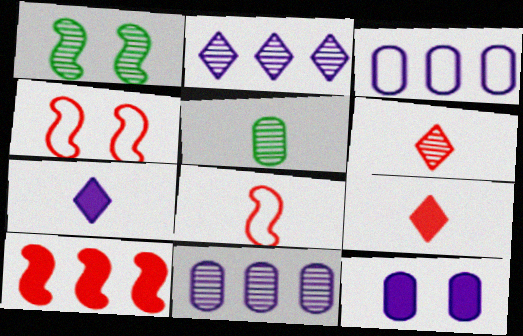[[1, 3, 9], 
[1, 6, 11], 
[5, 7, 8]]